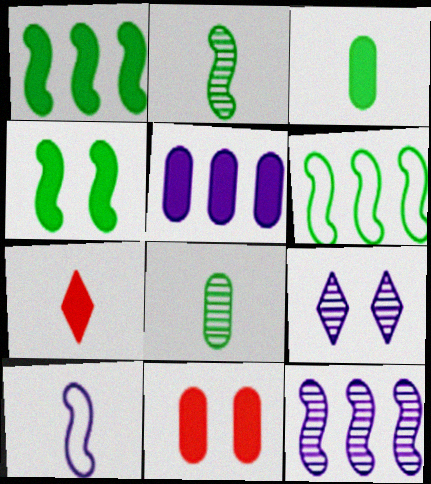[[2, 4, 6], 
[3, 5, 11], 
[4, 5, 7], 
[5, 9, 10], 
[7, 8, 10]]